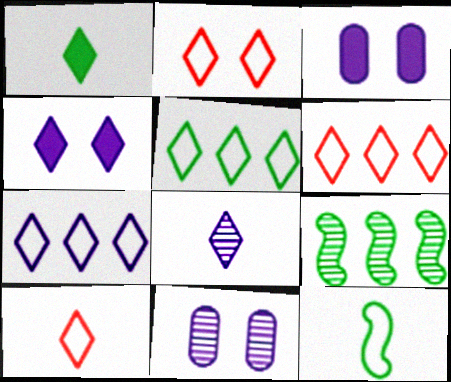[[1, 8, 10], 
[2, 6, 10], 
[3, 9, 10], 
[4, 7, 8], 
[5, 6, 7]]